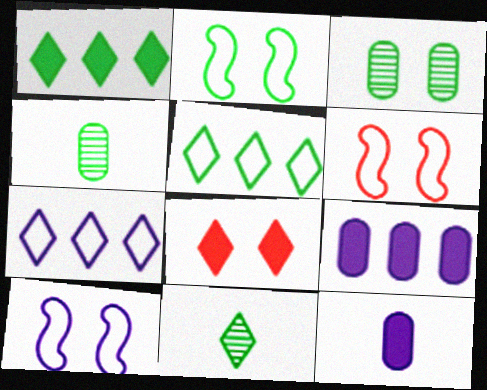[[1, 2, 4], 
[2, 6, 10], 
[3, 8, 10], 
[6, 9, 11], 
[7, 8, 11]]